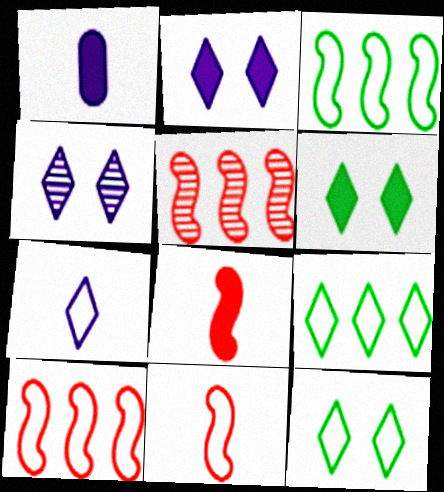[[1, 5, 12]]